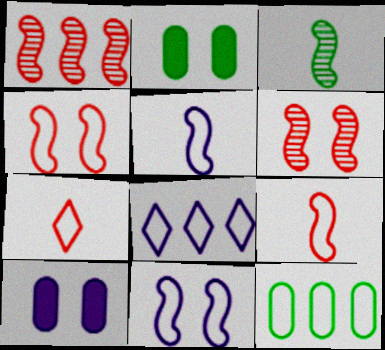[[7, 11, 12]]